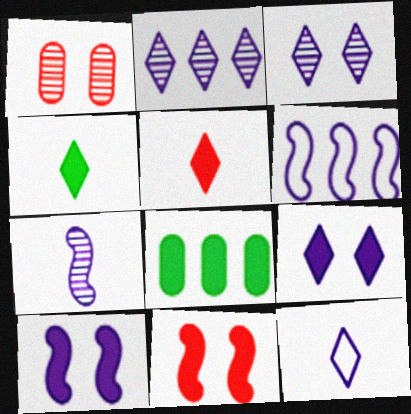[[1, 4, 6], 
[2, 9, 12], 
[5, 8, 10], 
[6, 7, 10]]